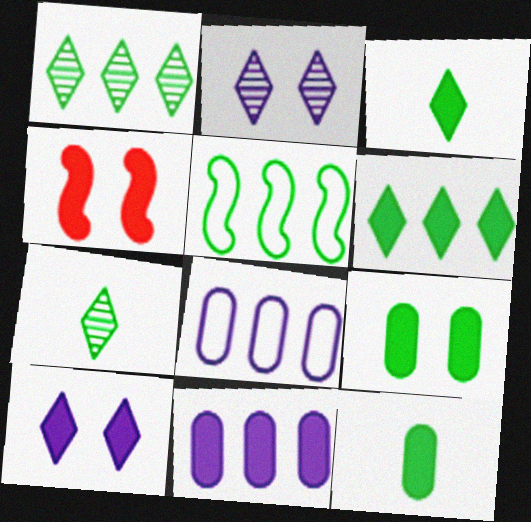[[3, 4, 11], 
[4, 7, 8], 
[4, 9, 10], 
[5, 7, 9]]